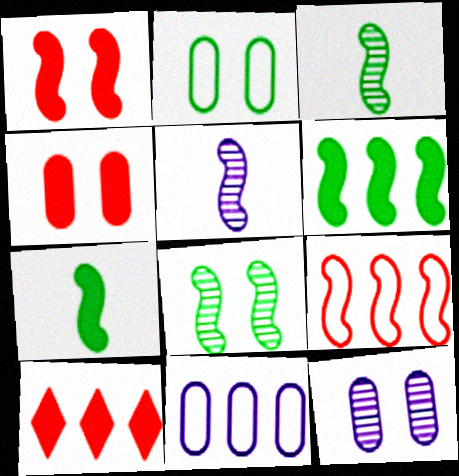[[2, 4, 12], 
[2, 5, 10]]